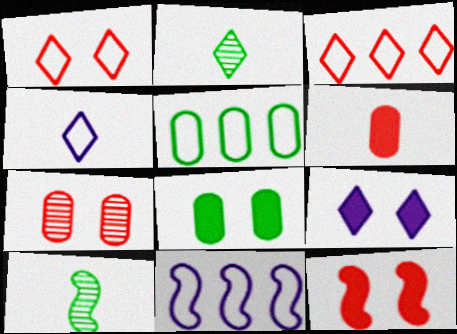[[1, 7, 12], 
[2, 3, 9], 
[3, 5, 11], 
[4, 6, 10], 
[8, 9, 12], 
[10, 11, 12]]